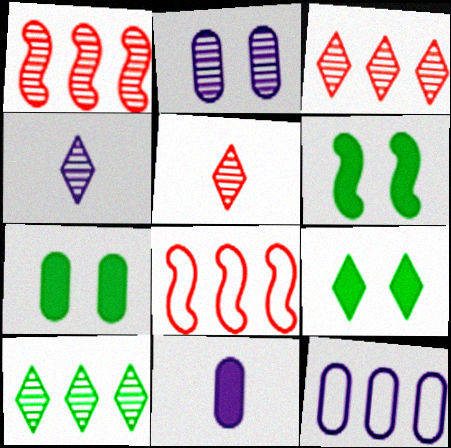[[2, 11, 12], 
[4, 7, 8], 
[5, 6, 12], 
[6, 7, 9]]